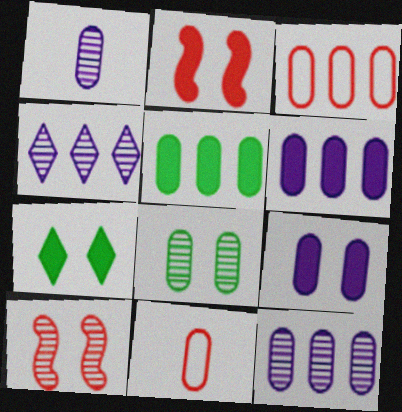[[2, 7, 9], 
[3, 5, 12], 
[6, 8, 11]]